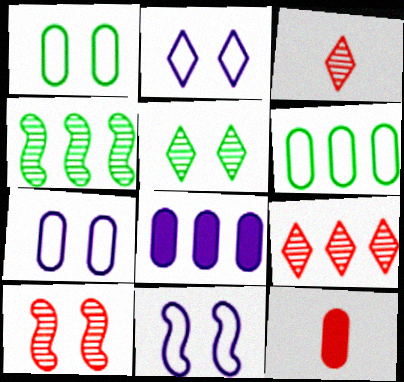[[2, 4, 12], 
[2, 7, 11]]